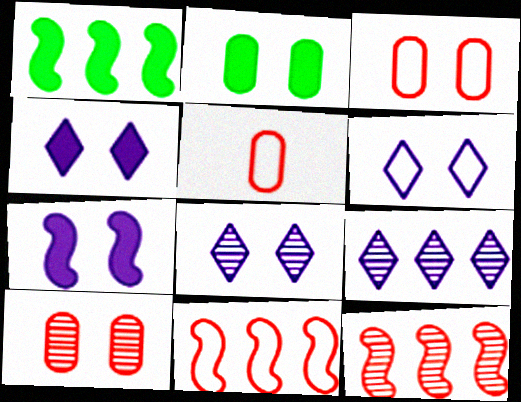[[1, 5, 8], 
[4, 6, 8]]